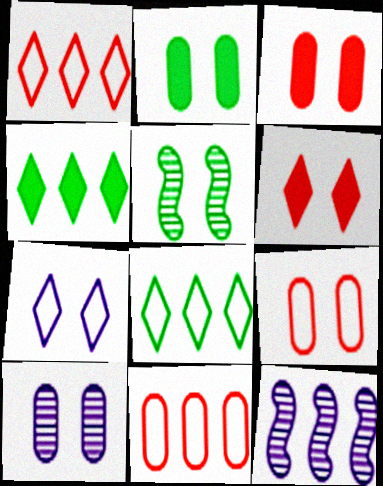[[2, 9, 10], 
[3, 5, 7], 
[4, 11, 12]]